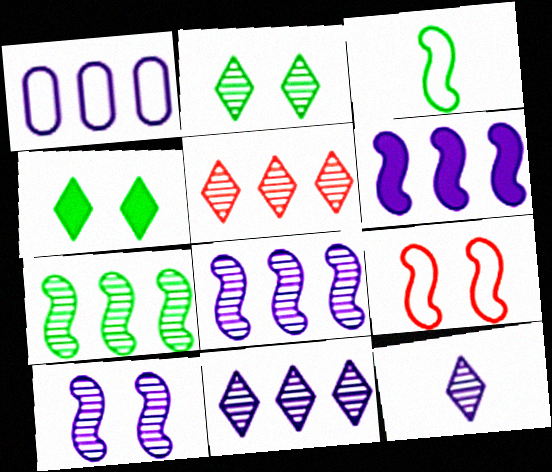[[1, 6, 11], 
[2, 5, 12]]